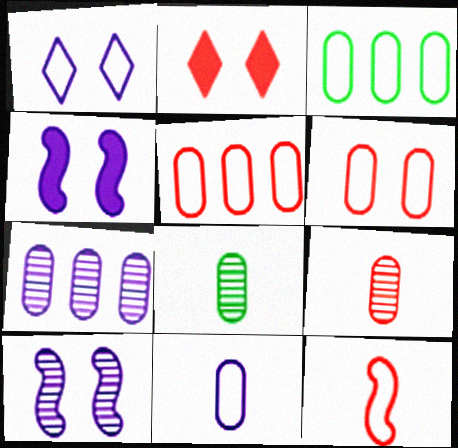[[1, 3, 12], 
[3, 6, 11]]